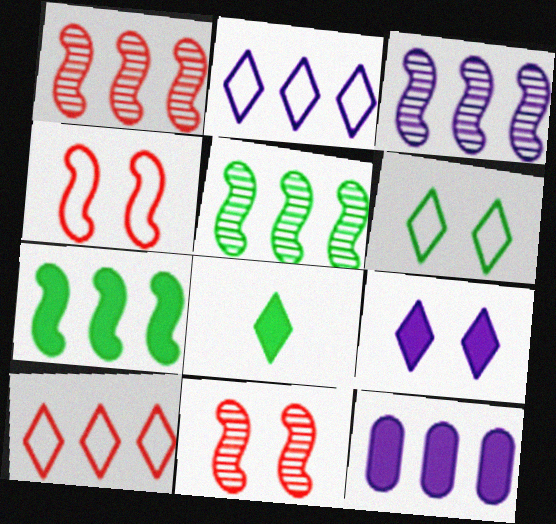[[1, 3, 5], 
[2, 3, 12], 
[5, 10, 12]]